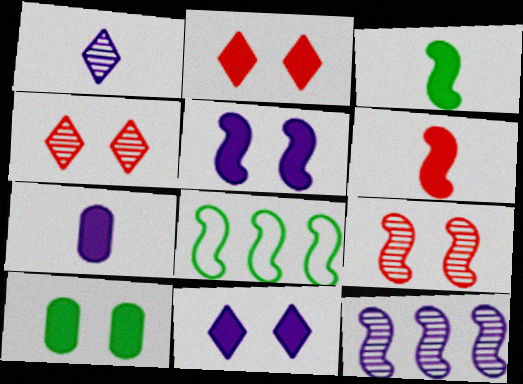[[2, 5, 10], 
[4, 7, 8]]